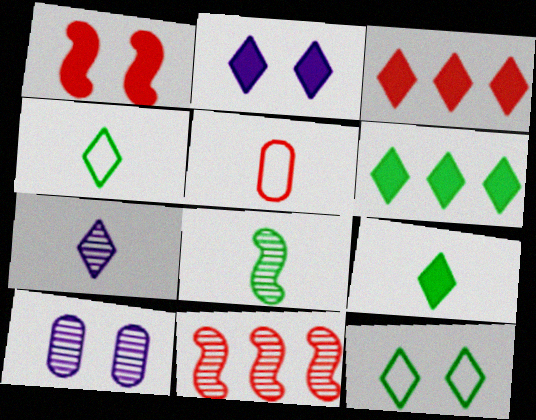[[1, 10, 12], 
[2, 3, 9], 
[3, 7, 12]]